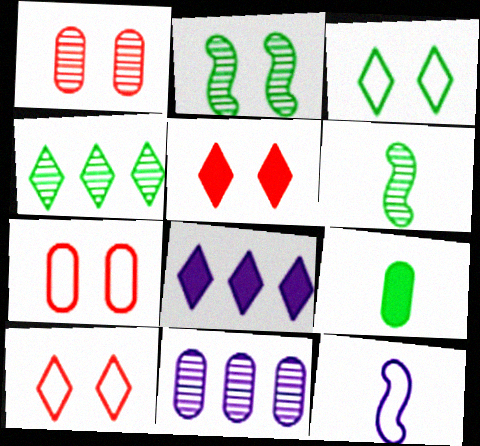[[6, 7, 8], 
[7, 9, 11]]